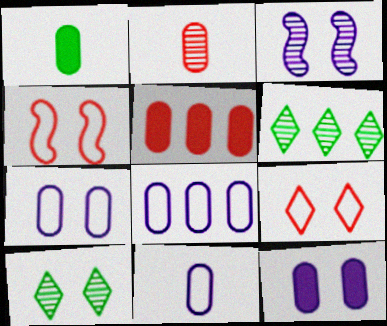[[1, 2, 11], 
[1, 5, 12], 
[2, 3, 6], 
[4, 10, 12], 
[7, 8, 11]]